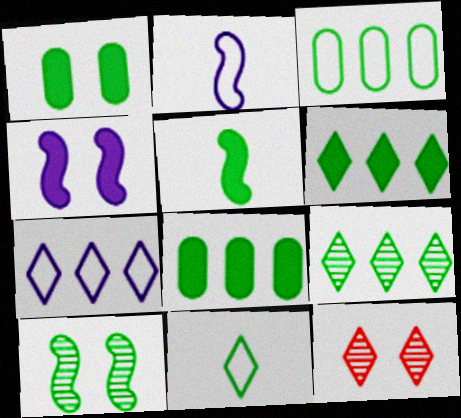[[1, 5, 6], 
[2, 8, 12], 
[8, 10, 11]]